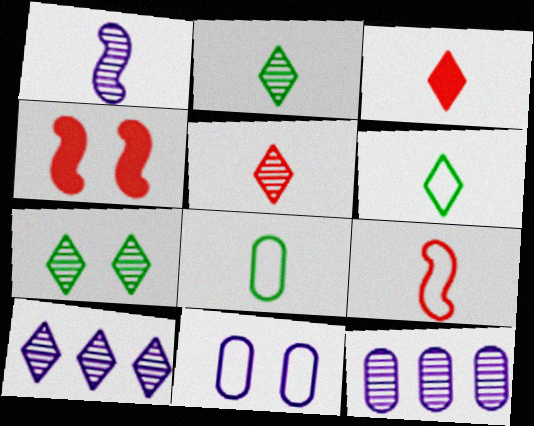[[1, 3, 8], 
[4, 6, 12], 
[4, 7, 11], 
[4, 8, 10], 
[5, 7, 10]]